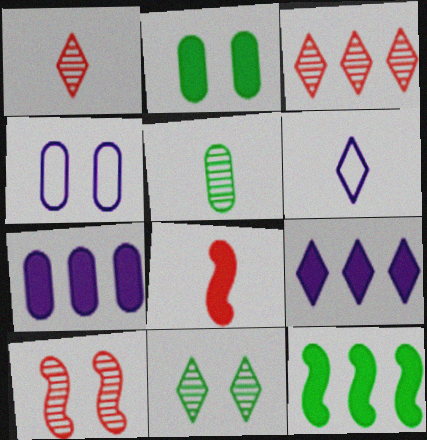[[1, 4, 12], 
[2, 8, 9], 
[5, 6, 8]]